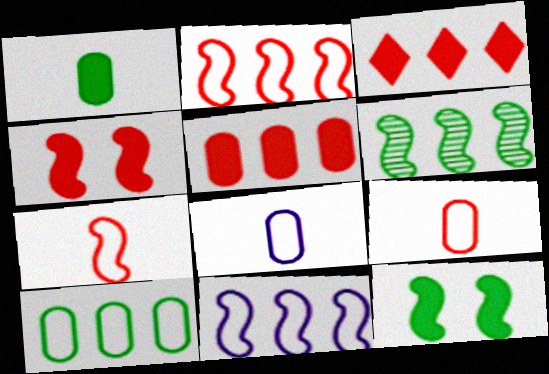[]